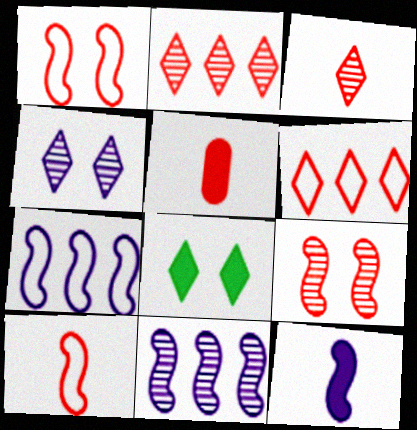[[1, 2, 5], 
[3, 5, 10], 
[5, 6, 9]]